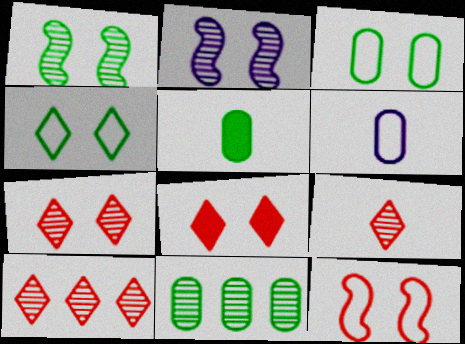[[2, 3, 8], 
[2, 9, 11], 
[3, 5, 11], 
[7, 9, 10]]